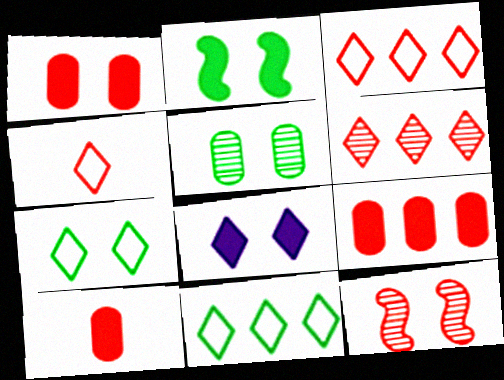[[1, 2, 8], 
[1, 9, 10], 
[2, 5, 7], 
[3, 10, 12], 
[4, 9, 12]]